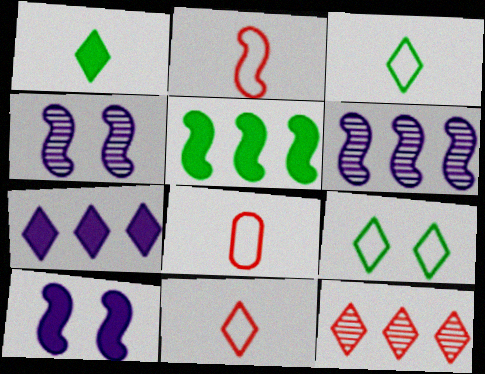[[2, 4, 5], 
[2, 8, 11]]